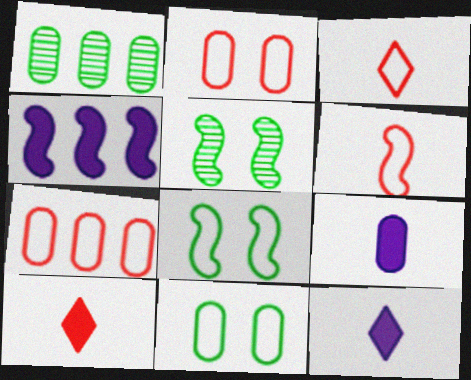[[1, 2, 9], 
[4, 5, 6], 
[5, 7, 12]]